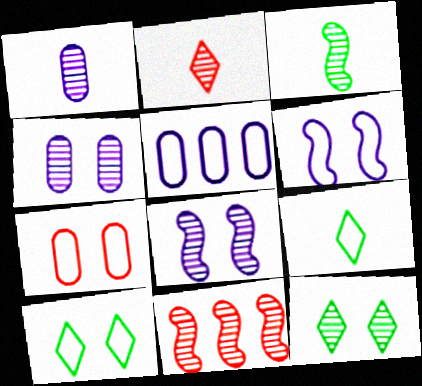[[1, 2, 3], 
[1, 11, 12], 
[3, 8, 11], 
[6, 7, 10]]